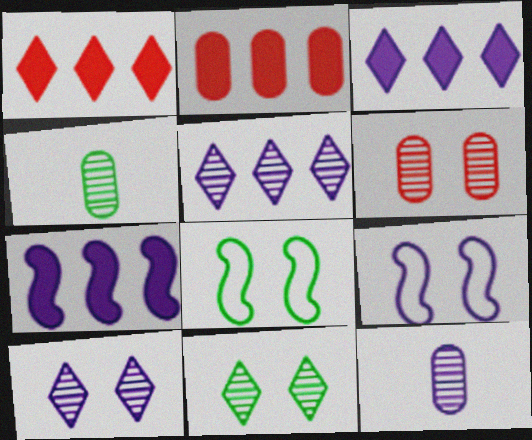[[1, 4, 9], 
[1, 8, 12], 
[3, 9, 12]]